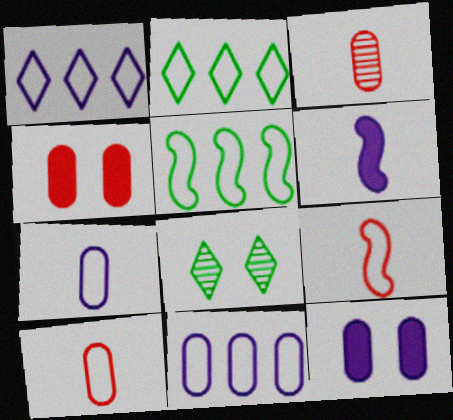[]